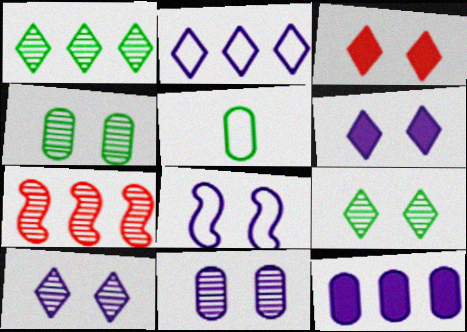[[3, 4, 8], 
[5, 6, 7], 
[6, 8, 11]]